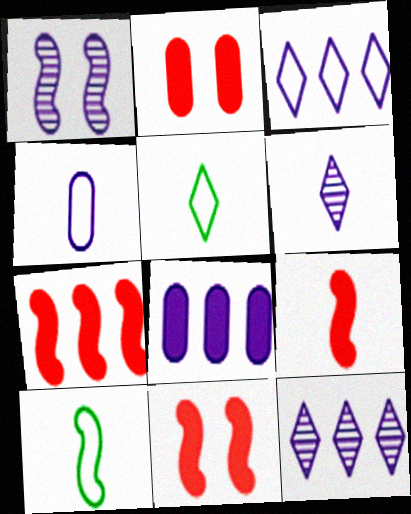[[1, 7, 10], 
[2, 10, 12], 
[7, 9, 11]]